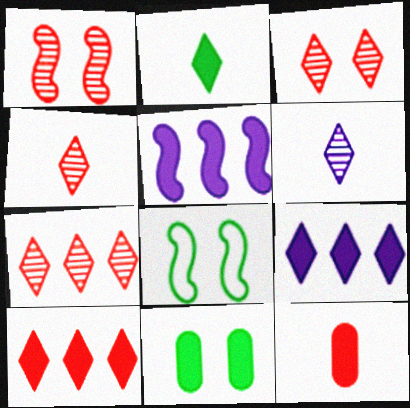[[3, 4, 7]]